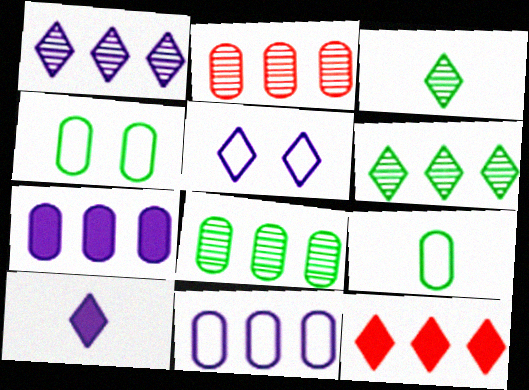[[1, 5, 10], 
[3, 5, 12]]